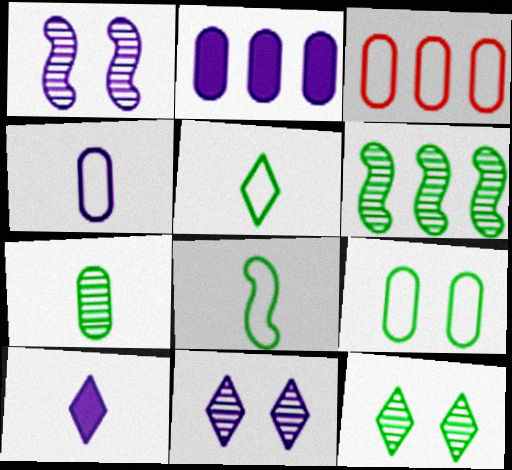[[3, 4, 9], 
[6, 7, 12]]